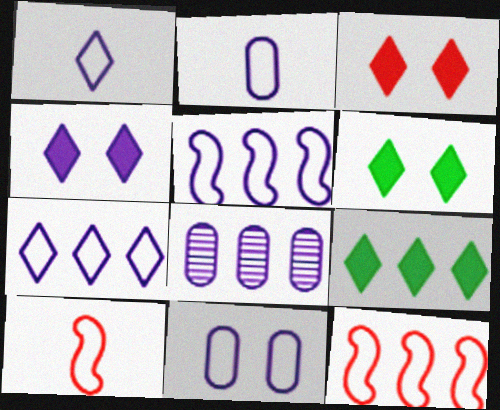[[1, 5, 11], 
[3, 4, 6], 
[6, 8, 10], 
[8, 9, 12]]